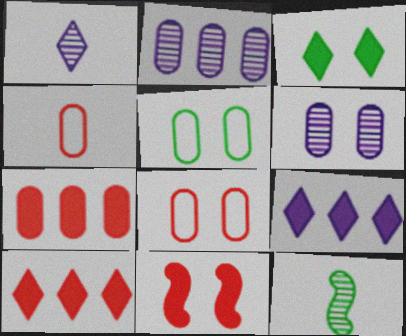[[8, 9, 12]]